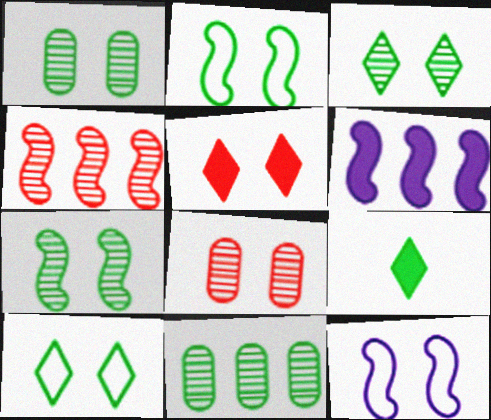[[1, 3, 7], 
[1, 5, 12], 
[2, 9, 11]]